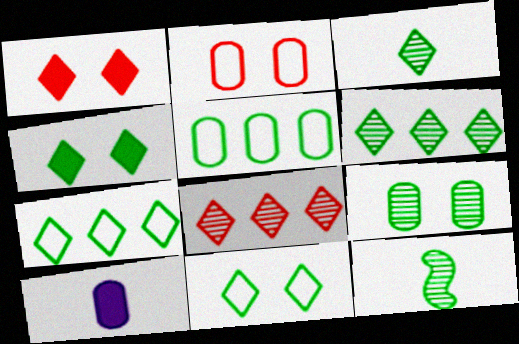[[3, 4, 7], 
[4, 5, 12], 
[6, 9, 12]]